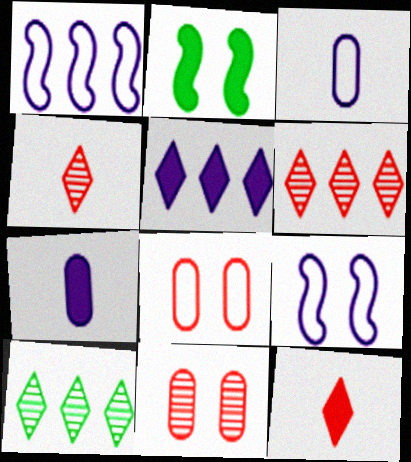[[2, 3, 6]]